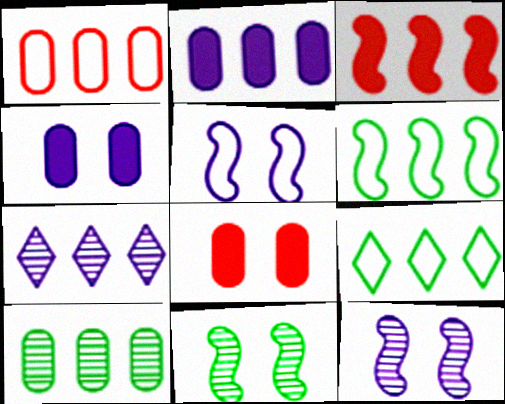[[1, 2, 10]]